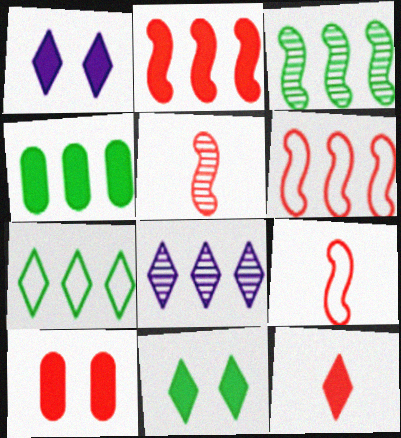[[2, 10, 12], 
[3, 4, 7], 
[4, 6, 8]]